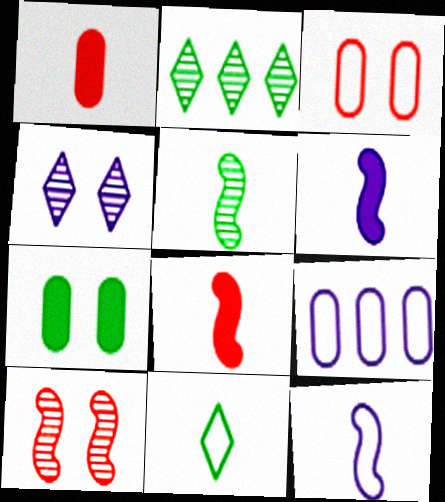[[2, 3, 6], 
[4, 6, 9], 
[5, 8, 12]]